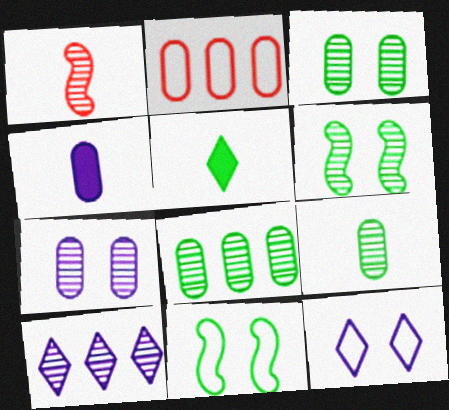[[1, 3, 10], 
[2, 3, 4], 
[3, 8, 9], 
[5, 8, 11]]